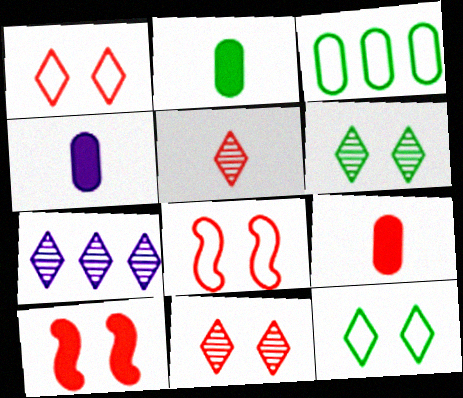[[2, 4, 9], 
[2, 7, 8], 
[5, 6, 7]]